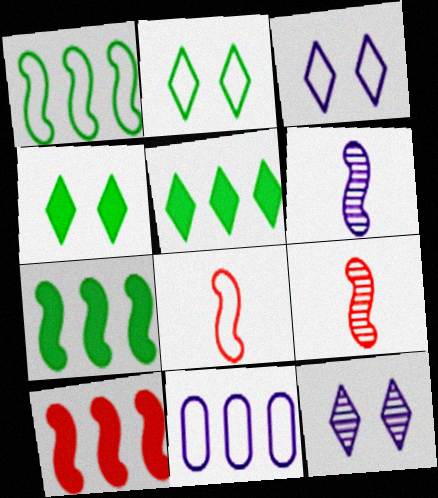[[2, 8, 11], 
[4, 9, 11]]